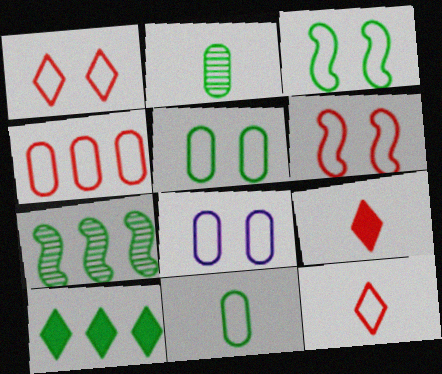[[1, 3, 8], 
[2, 3, 10], 
[4, 6, 12], 
[4, 8, 11], 
[7, 8, 9]]